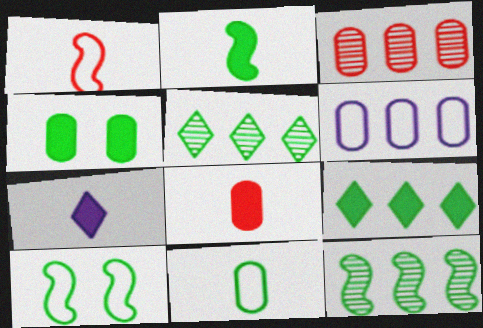[[2, 4, 9], 
[2, 7, 8], 
[2, 10, 12], 
[3, 7, 10]]